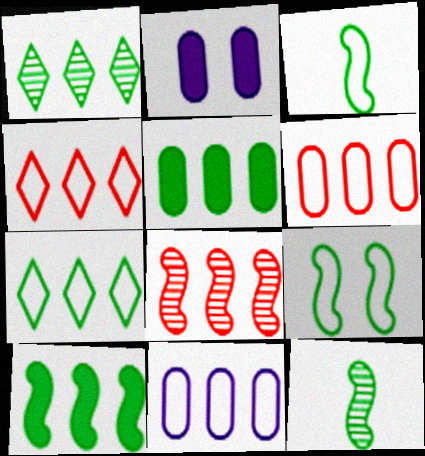[[2, 4, 12], 
[9, 10, 12]]